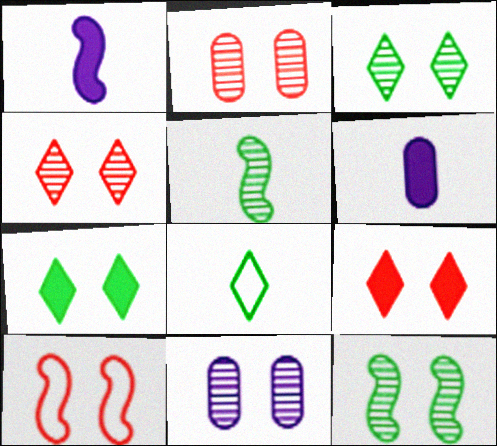[[2, 9, 10], 
[4, 11, 12], 
[7, 10, 11]]